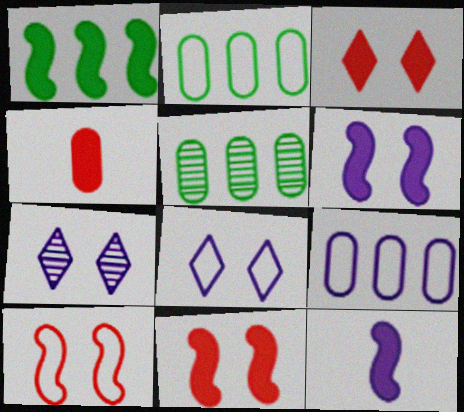[[1, 11, 12], 
[7, 9, 12]]